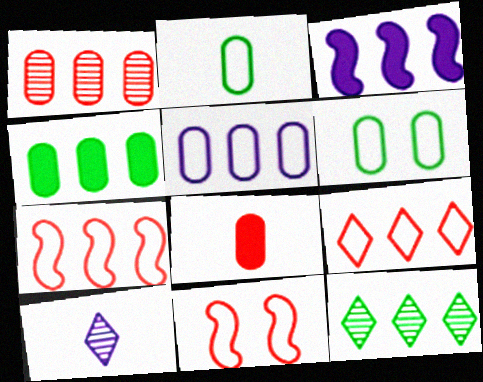[[1, 4, 5], 
[4, 10, 11]]